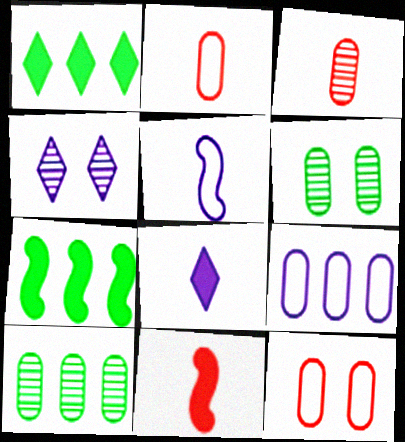[[2, 4, 7]]